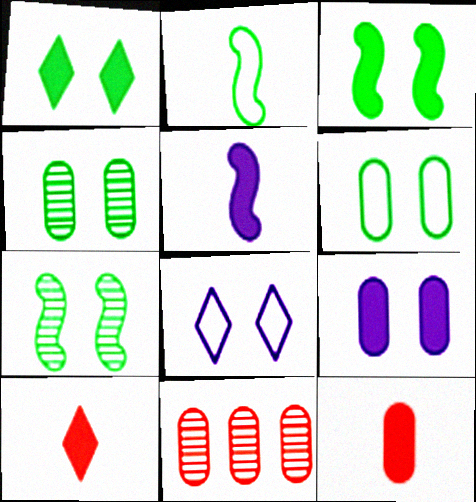[[1, 6, 7]]